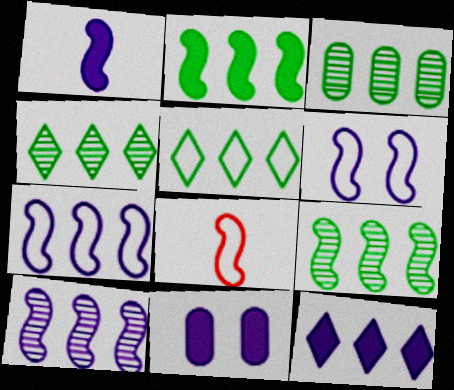[[1, 6, 10], 
[1, 11, 12], 
[2, 3, 5], 
[3, 4, 9], 
[4, 8, 11]]